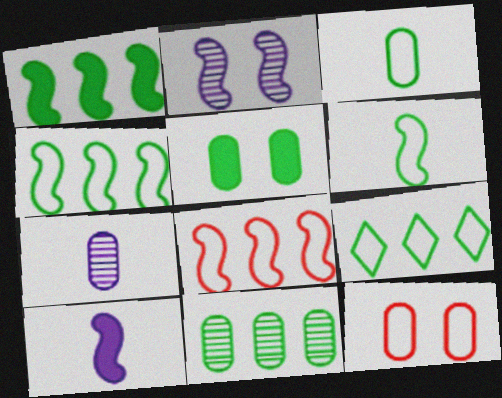[[1, 9, 11], 
[3, 5, 11]]